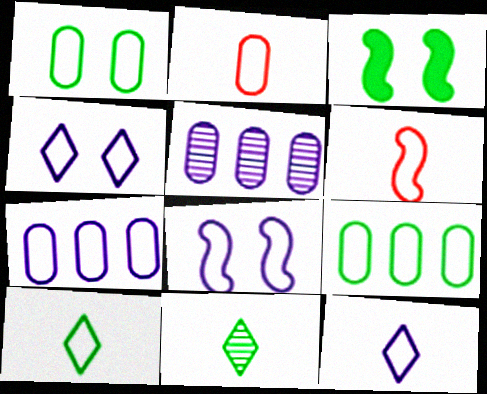[[1, 2, 7], 
[3, 9, 11], 
[4, 6, 9], 
[7, 8, 12]]